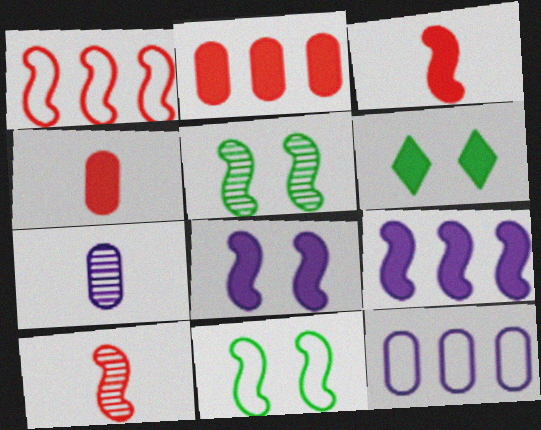[[1, 6, 7], 
[4, 6, 9], 
[6, 10, 12], 
[9, 10, 11]]